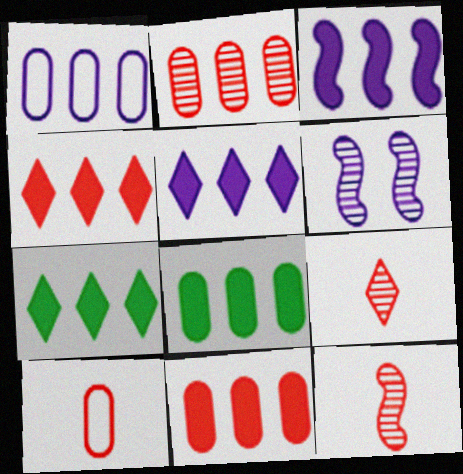[[1, 2, 8], 
[3, 4, 8], 
[3, 7, 11], 
[4, 5, 7], 
[6, 7, 10]]